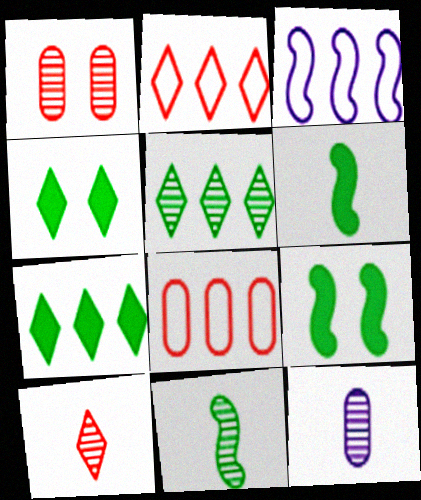[[2, 9, 12], 
[10, 11, 12]]